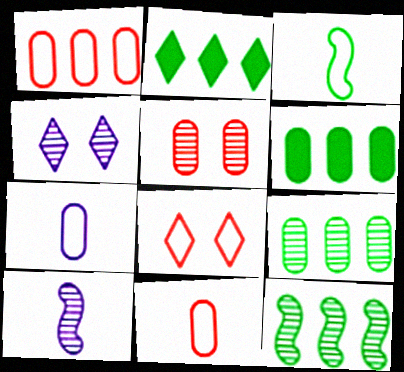[[5, 6, 7], 
[6, 8, 10]]